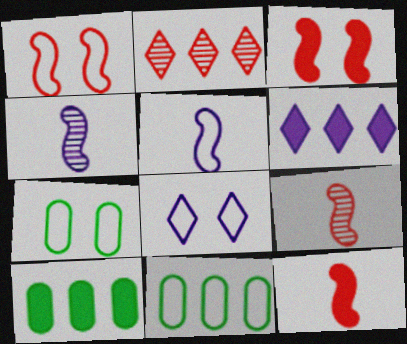[[1, 7, 8], 
[6, 7, 9], 
[8, 9, 10]]